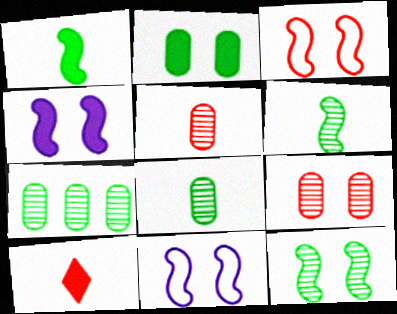[[3, 4, 12], 
[7, 10, 11]]